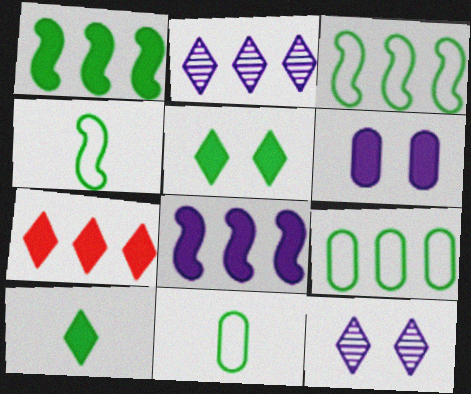[]